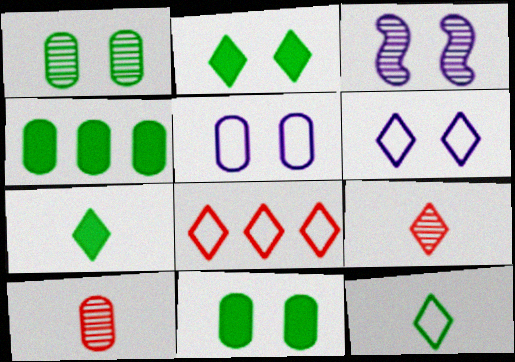[[4, 5, 10], 
[6, 8, 12]]